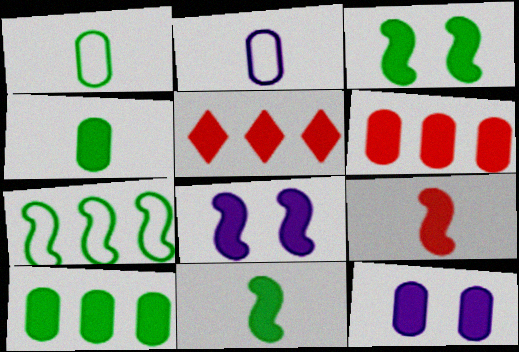[[4, 5, 8], 
[4, 6, 12], 
[5, 11, 12]]